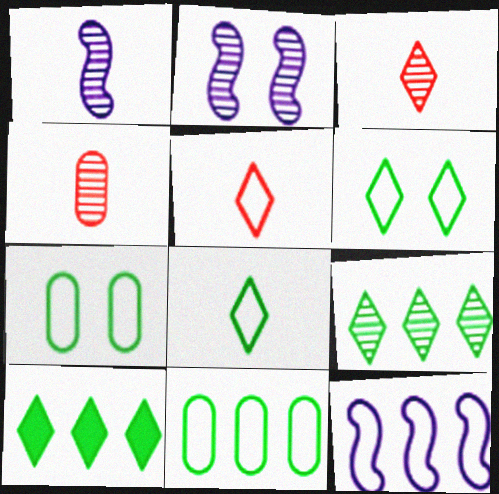[[2, 4, 9], 
[5, 7, 12]]